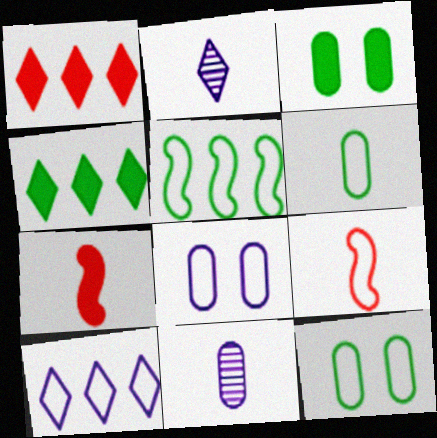[[2, 6, 7], 
[9, 10, 12]]